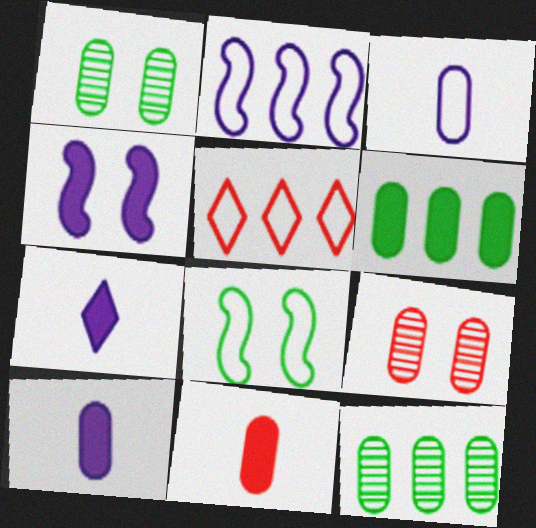[[3, 5, 8], 
[3, 6, 9]]